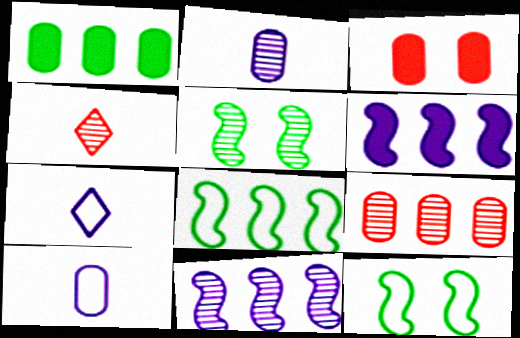[]